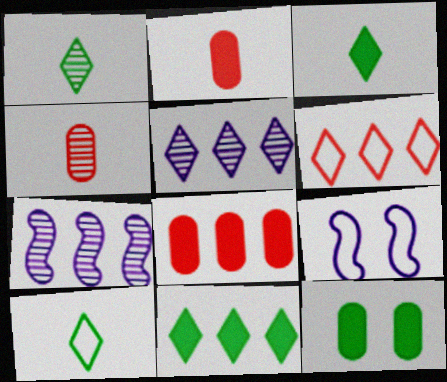[[1, 3, 10], 
[1, 8, 9], 
[4, 9, 11], 
[5, 6, 11]]